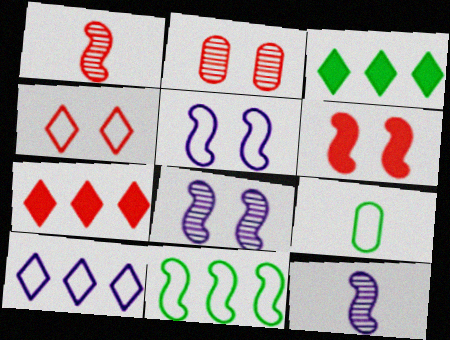[[2, 4, 6], 
[6, 11, 12], 
[7, 8, 9]]